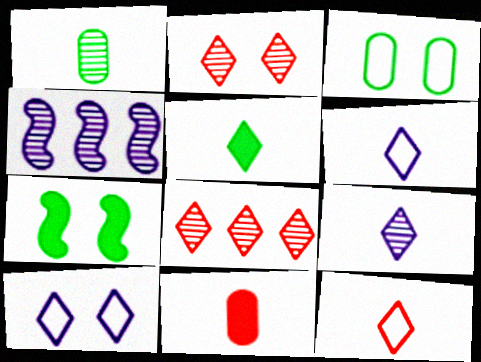[[1, 2, 4], 
[5, 8, 10], 
[5, 9, 12]]